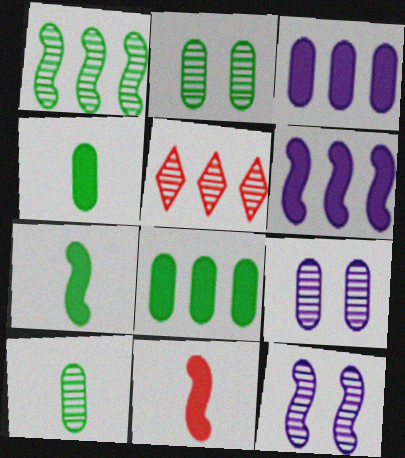[[5, 10, 12]]